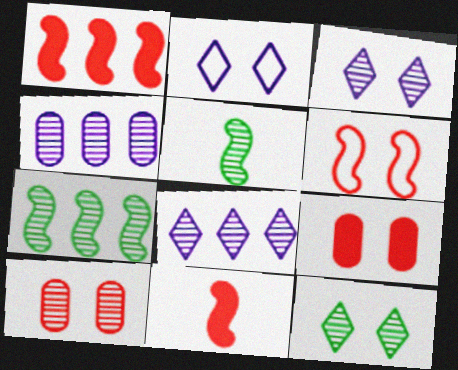[[5, 8, 10]]